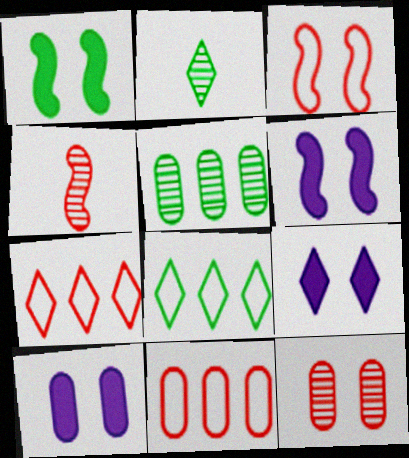[[2, 6, 11], 
[2, 7, 9], 
[4, 8, 10], 
[6, 9, 10]]